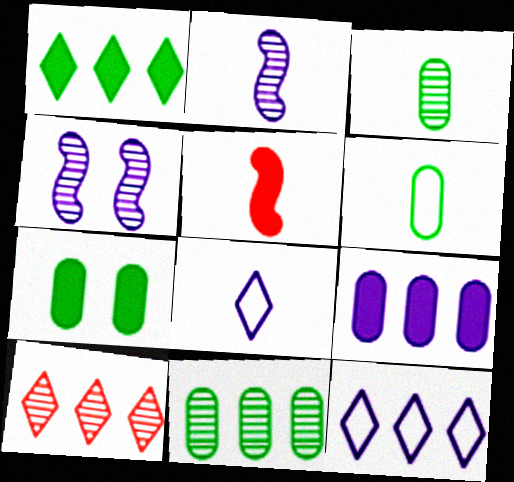[[1, 10, 12], 
[3, 4, 10], 
[3, 5, 8], 
[4, 8, 9], 
[6, 7, 11]]